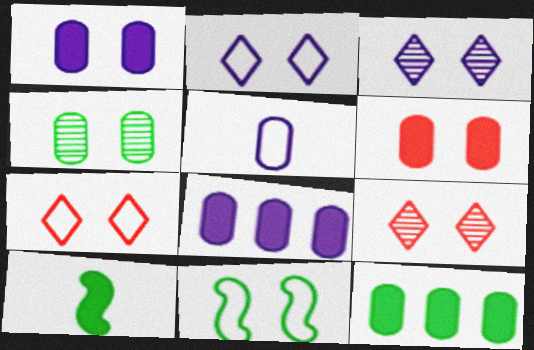[[1, 9, 11], 
[3, 6, 11]]